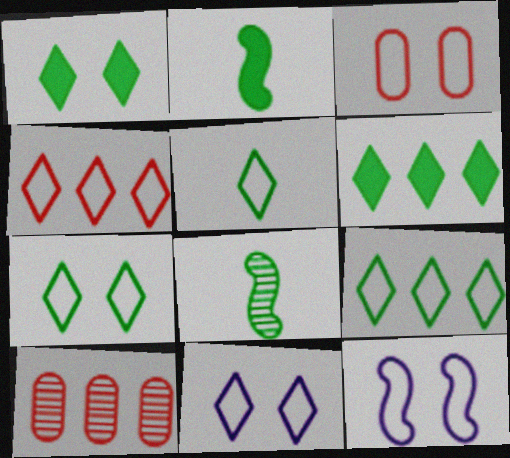[[2, 10, 11], 
[3, 7, 12], 
[4, 5, 11], 
[5, 7, 9]]